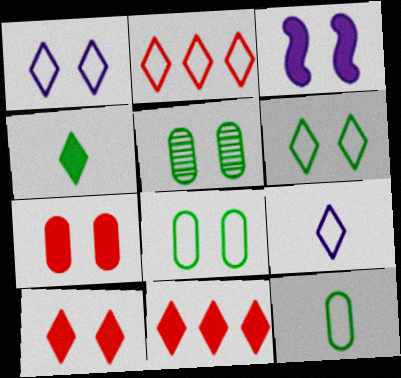[[2, 6, 9]]